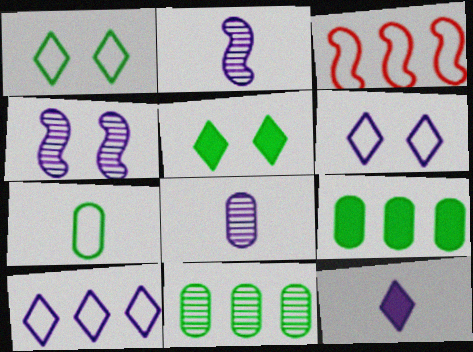[[3, 5, 8], 
[3, 6, 7]]